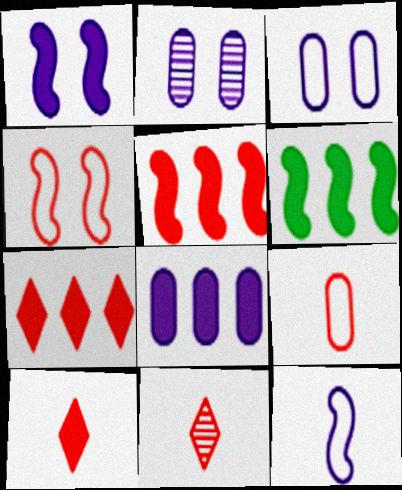[[3, 6, 11], 
[6, 7, 8]]